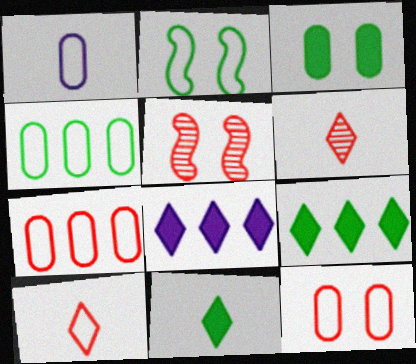[[1, 4, 12], 
[1, 5, 9]]